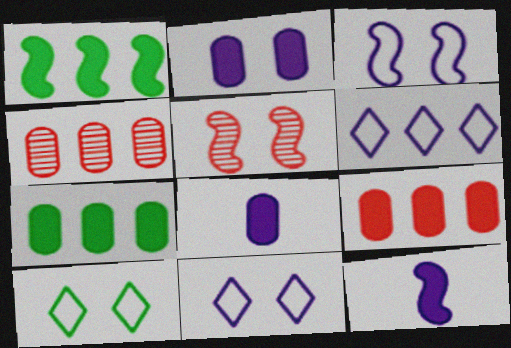[[1, 4, 6], 
[2, 5, 10], 
[4, 10, 12]]